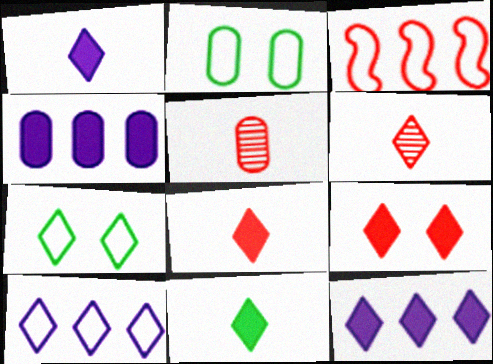[[1, 8, 11], 
[2, 4, 5], 
[3, 5, 9], 
[6, 7, 12], 
[9, 11, 12]]